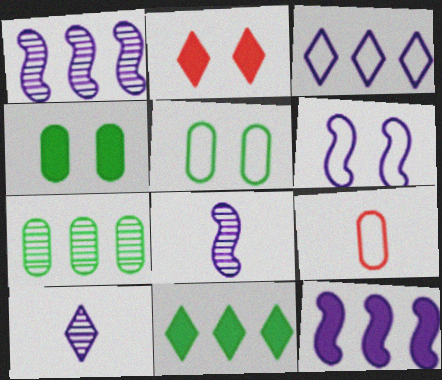[[6, 8, 12]]